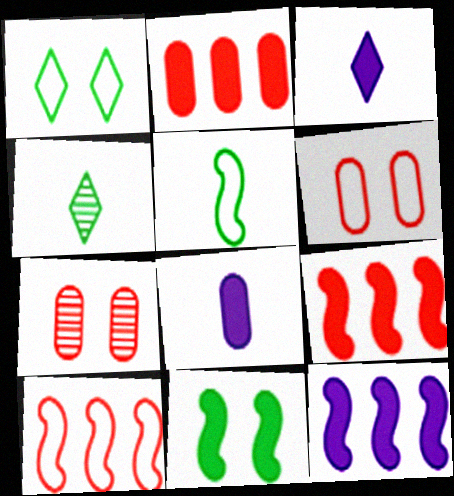[[2, 3, 11], 
[4, 6, 12]]